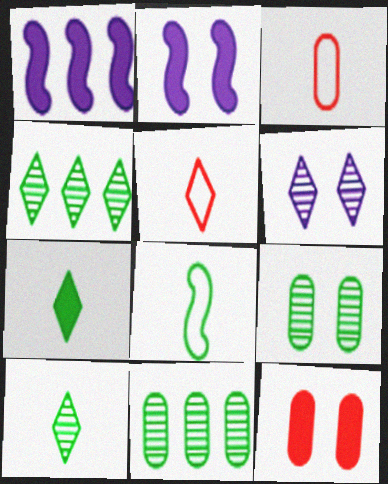[[1, 5, 9], 
[1, 7, 12], 
[2, 3, 4], 
[2, 5, 11]]